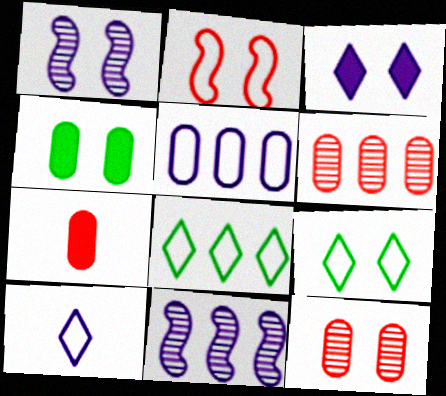[[1, 7, 8], 
[7, 9, 11]]